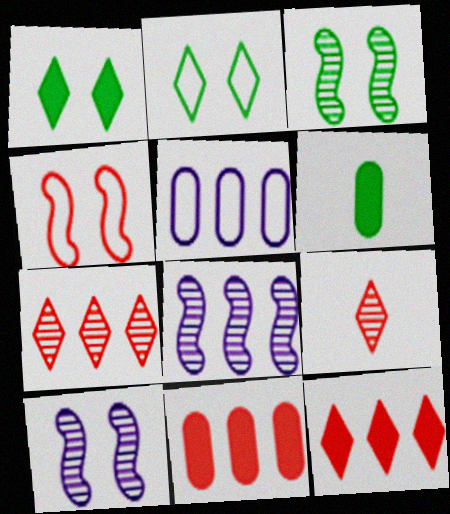[[4, 9, 11]]